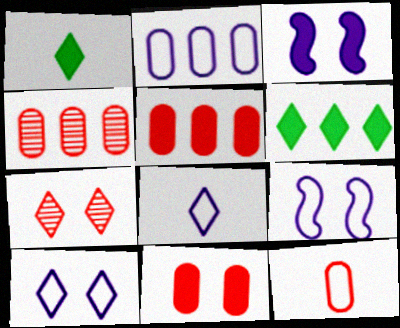[[1, 3, 5], 
[1, 4, 9], 
[2, 8, 9], 
[4, 11, 12], 
[6, 7, 8]]